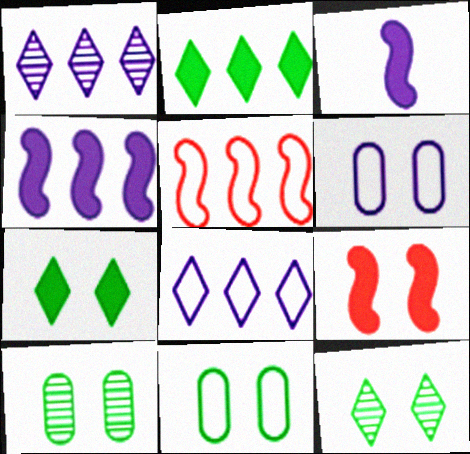[[1, 3, 6], 
[6, 9, 12]]